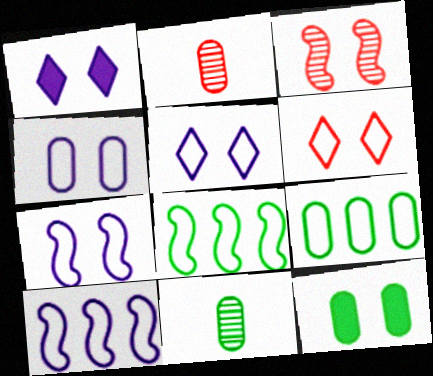[[1, 2, 8], 
[3, 5, 12], 
[4, 5, 7], 
[9, 11, 12]]